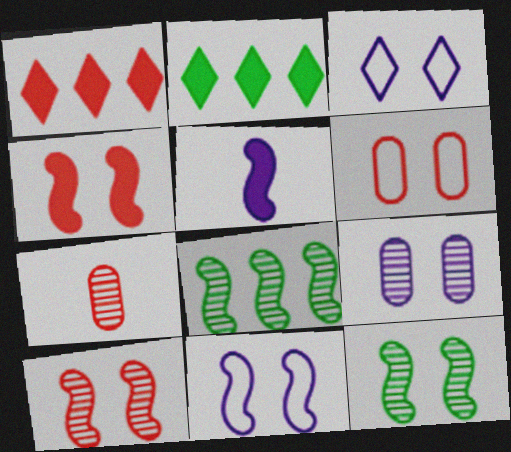[[2, 7, 11], 
[4, 11, 12]]